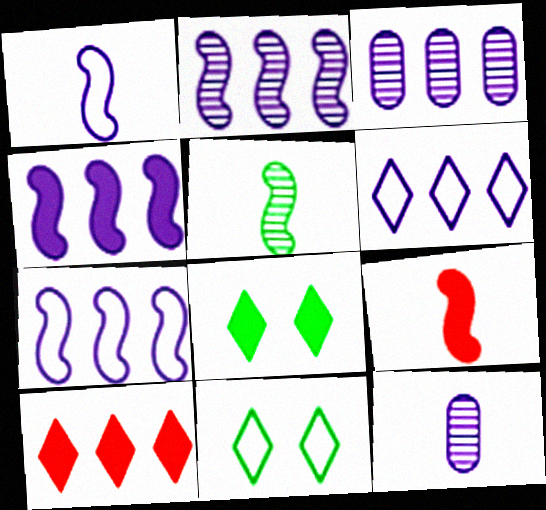[[1, 5, 9], 
[2, 4, 7], 
[3, 4, 6], 
[3, 9, 11]]